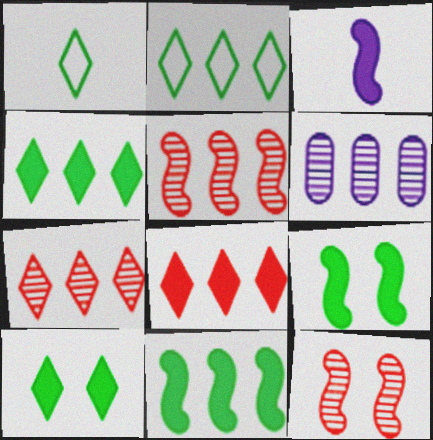[]